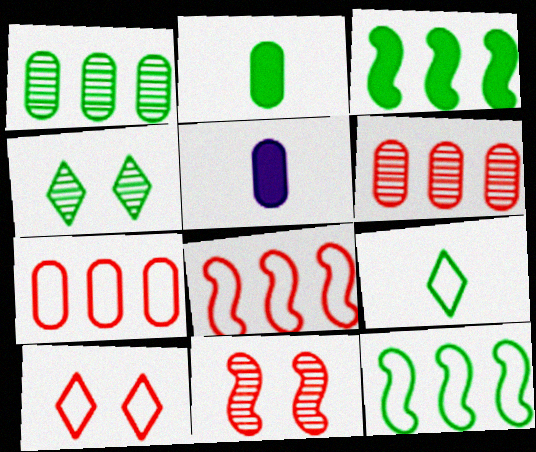[[2, 4, 12], 
[4, 5, 8]]